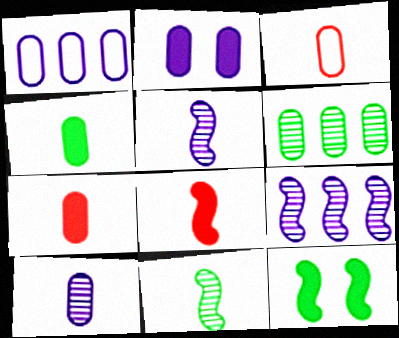[[1, 2, 10], 
[2, 3, 6], 
[3, 4, 10]]